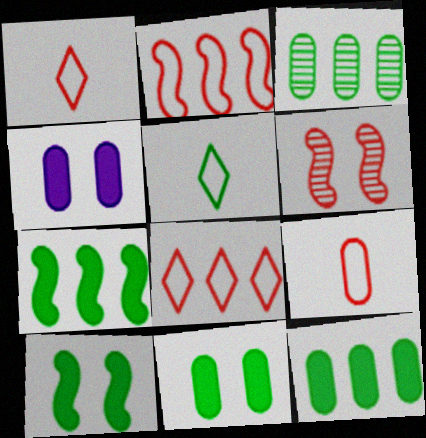[[3, 4, 9], 
[3, 5, 10]]